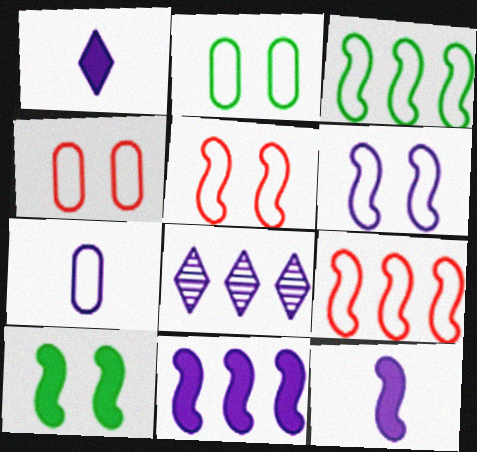[]